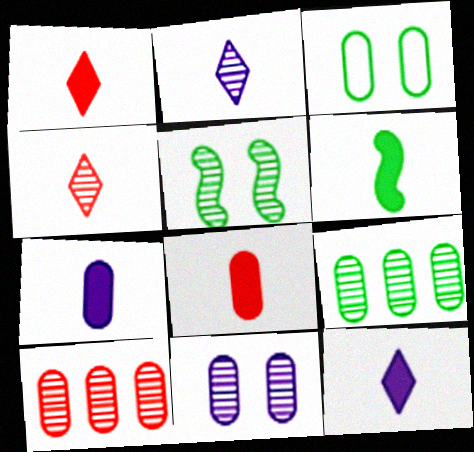[[1, 6, 7], 
[2, 5, 10], 
[3, 7, 10], 
[6, 8, 12]]